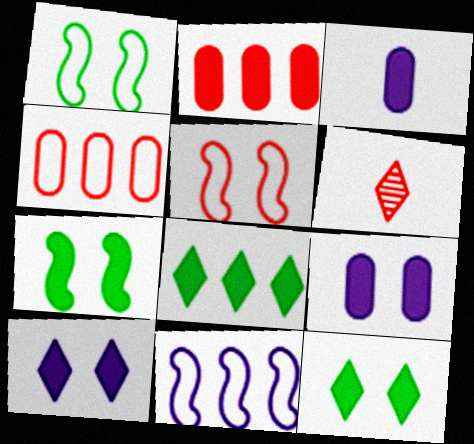[[2, 5, 6]]